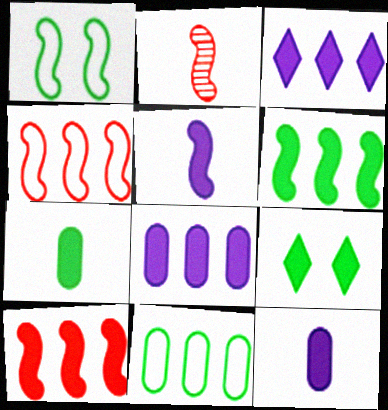[[6, 7, 9], 
[9, 10, 12]]